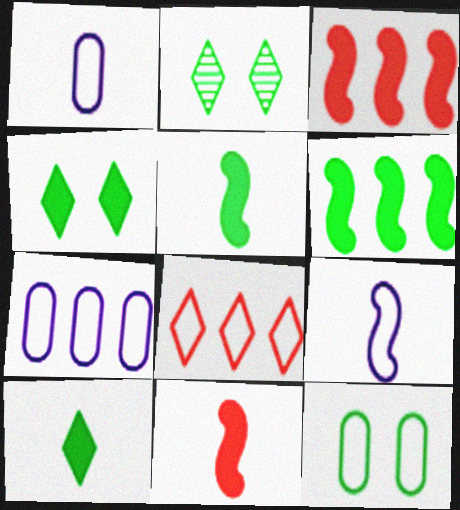[[1, 2, 3], 
[2, 7, 11], 
[8, 9, 12]]